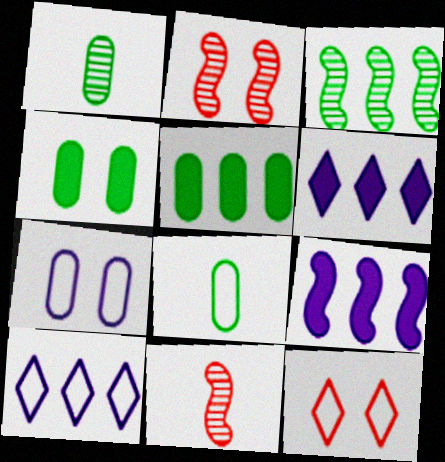[[1, 9, 12], 
[2, 6, 8], 
[4, 10, 11]]